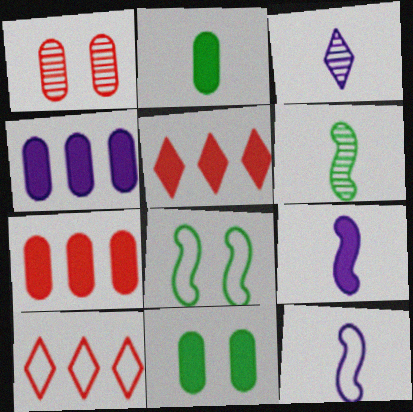[[3, 7, 8], 
[5, 9, 11]]